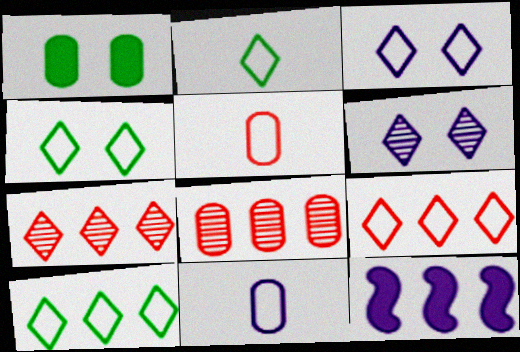[[1, 8, 11], 
[2, 3, 9], 
[2, 4, 10], 
[6, 11, 12], 
[8, 10, 12]]